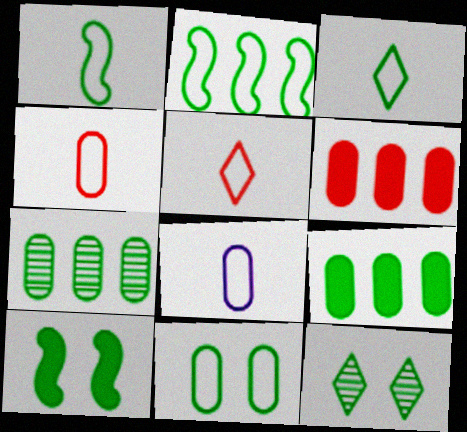[[1, 5, 8], 
[1, 9, 12], 
[2, 3, 11], 
[3, 7, 10], 
[10, 11, 12]]